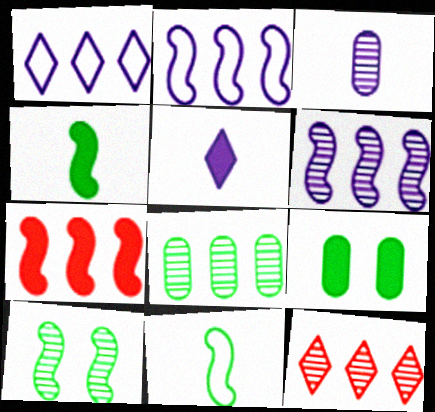[[1, 7, 8], 
[3, 10, 12], 
[5, 7, 9], 
[6, 8, 12]]